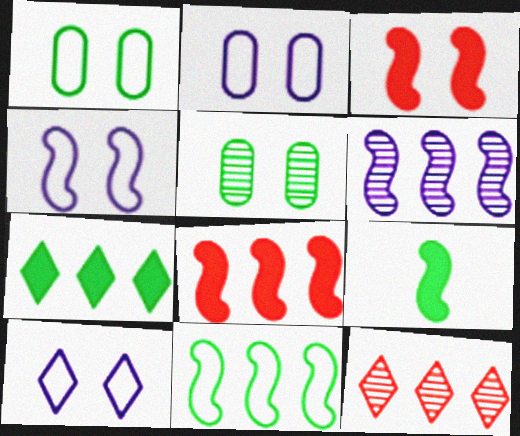[[2, 4, 10], 
[2, 9, 12], 
[3, 5, 10], 
[6, 8, 11]]